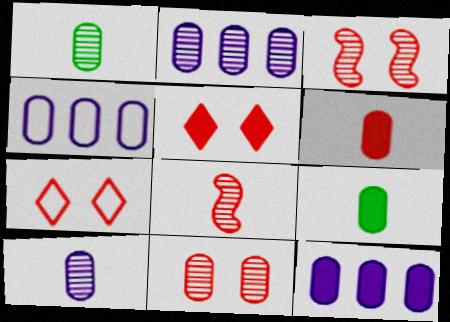[[1, 2, 11], 
[2, 4, 12], 
[4, 9, 11]]